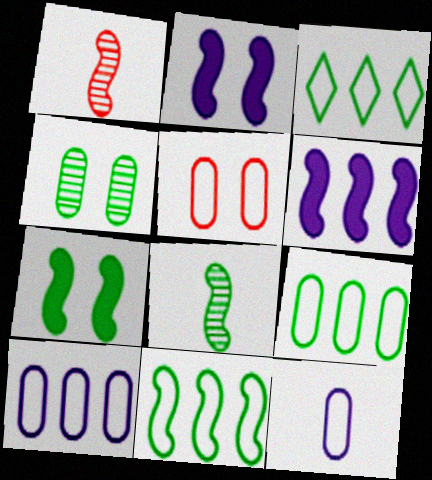[[1, 2, 11], 
[3, 9, 11], 
[5, 9, 12], 
[7, 8, 11]]